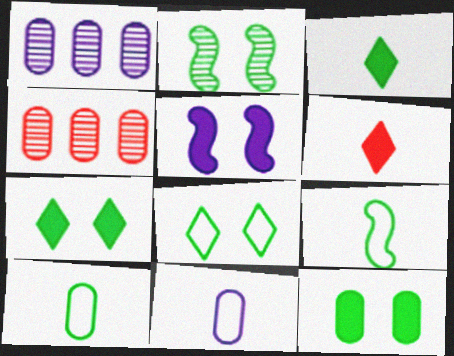[[2, 8, 12], 
[4, 11, 12]]